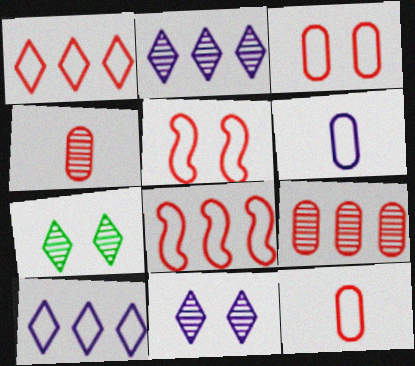[[1, 5, 12]]